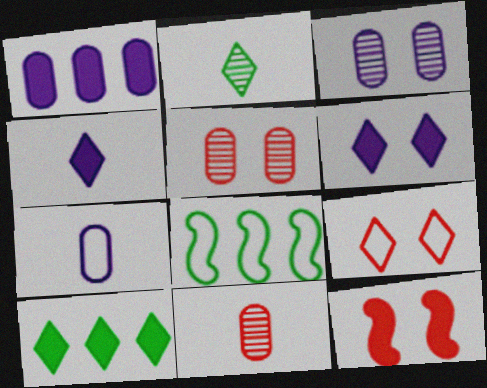[[1, 3, 7], 
[4, 5, 8], 
[5, 9, 12], 
[6, 8, 11], 
[7, 8, 9]]